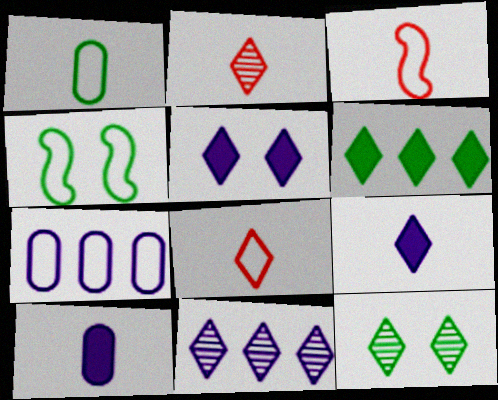[[2, 11, 12], 
[4, 7, 8]]